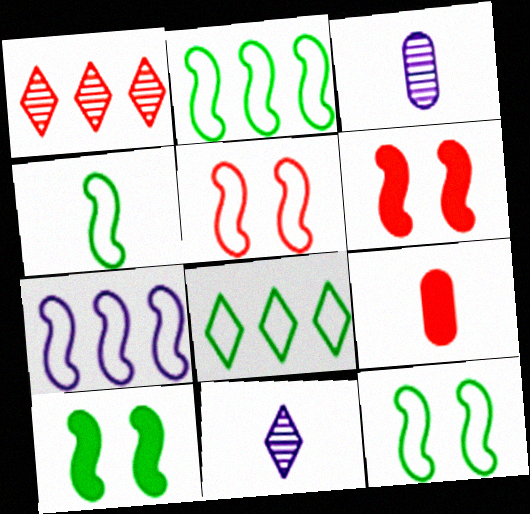[[1, 5, 9], 
[2, 4, 12], 
[3, 6, 8], 
[4, 5, 7], 
[4, 9, 11]]